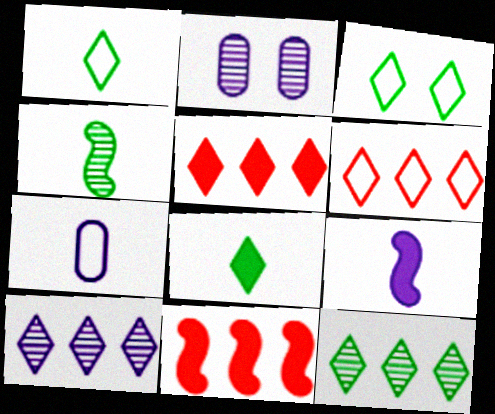[[1, 2, 11], 
[3, 8, 12]]